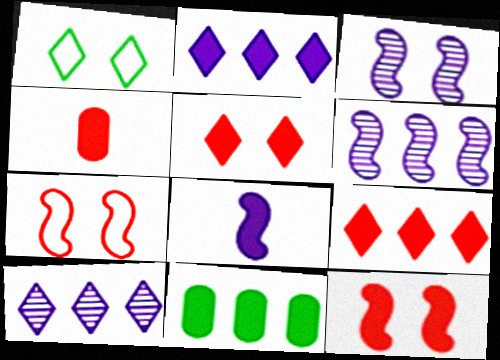[[1, 4, 6], 
[4, 9, 12], 
[5, 8, 11]]